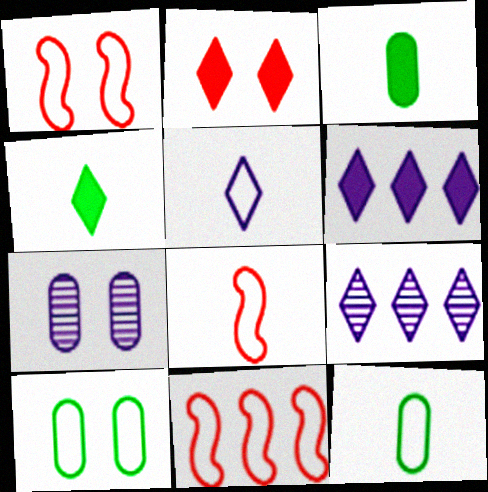[[1, 3, 9], 
[1, 8, 11], 
[2, 4, 6], 
[4, 7, 11], 
[5, 8, 12], 
[5, 10, 11]]